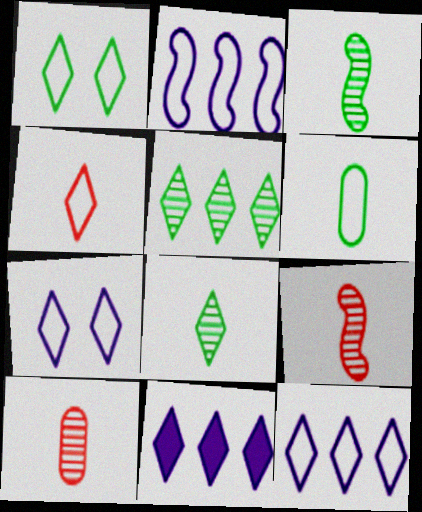[[1, 4, 12]]